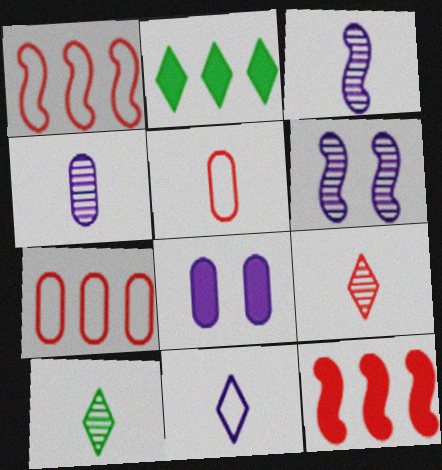[[1, 8, 10], 
[2, 5, 6]]